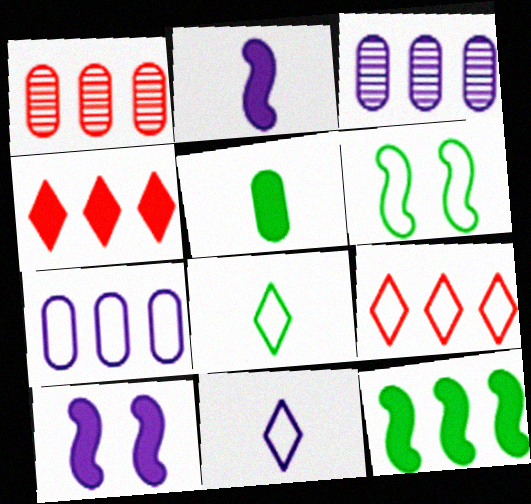[[1, 8, 10], 
[3, 9, 12], 
[3, 10, 11], 
[4, 5, 10]]